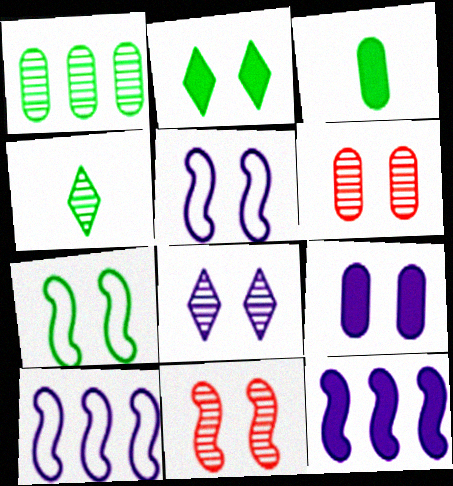[[2, 5, 6], 
[5, 8, 9]]